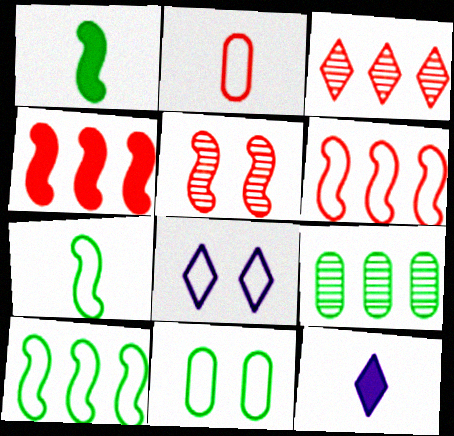[[2, 8, 10]]